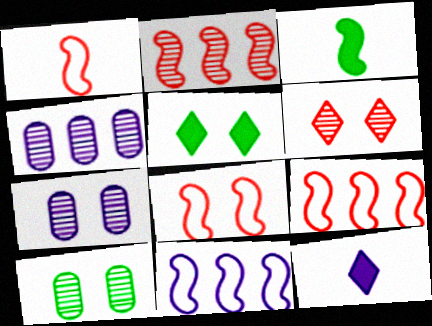[[1, 4, 5], 
[1, 8, 9], 
[5, 7, 8], 
[7, 11, 12], 
[9, 10, 12]]